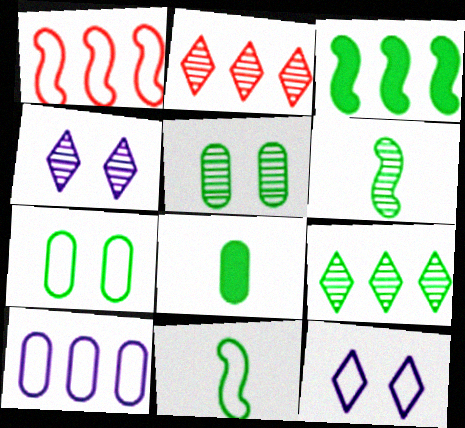[[1, 4, 8], 
[2, 3, 10], 
[5, 6, 9]]